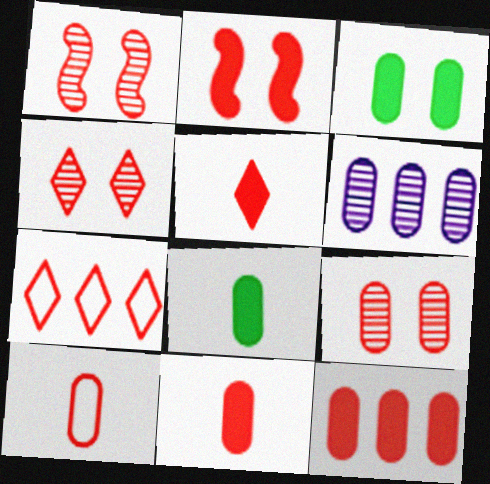[[1, 4, 9], 
[1, 7, 11], 
[2, 5, 12], 
[3, 6, 10], 
[4, 5, 7], 
[9, 10, 12]]